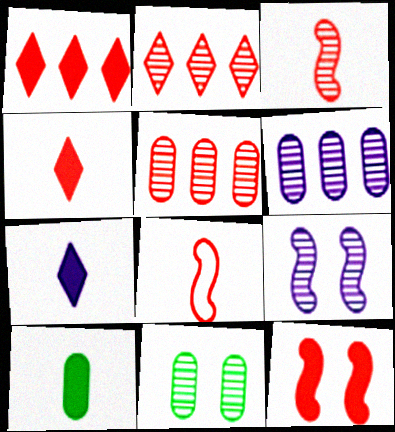[]